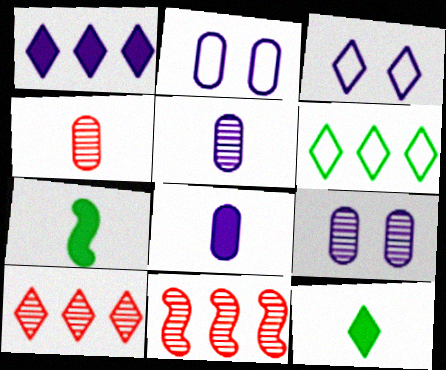[[1, 6, 10], 
[2, 7, 10], 
[2, 11, 12], 
[3, 10, 12]]